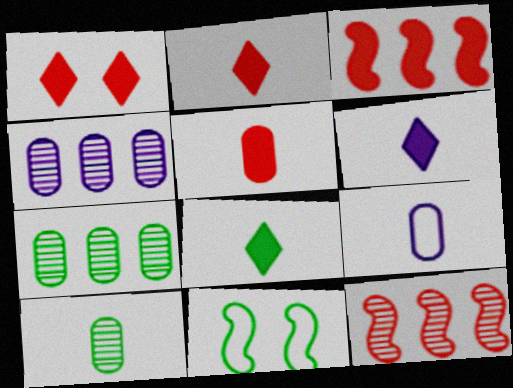[[1, 3, 5], 
[2, 4, 11], 
[2, 6, 8], 
[5, 9, 10], 
[7, 8, 11]]